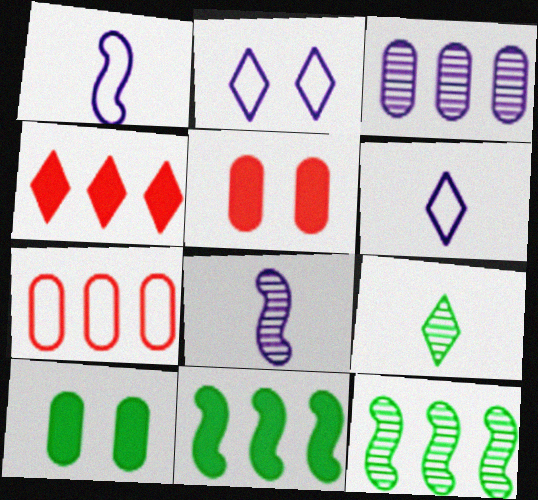[[2, 4, 9], 
[5, 6, 12]]